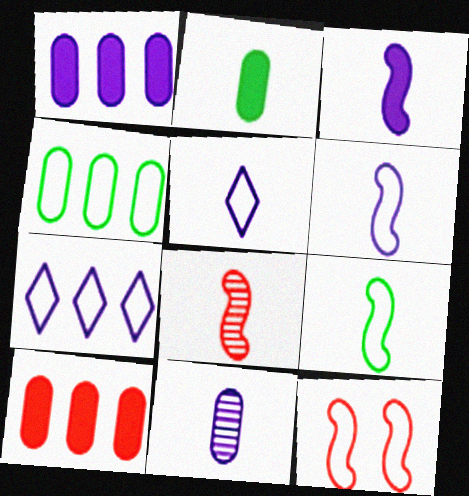[[2, 5, 8], 
[3, 5, 11], 
[3, 8, 9], 
[4, 5, 12]]